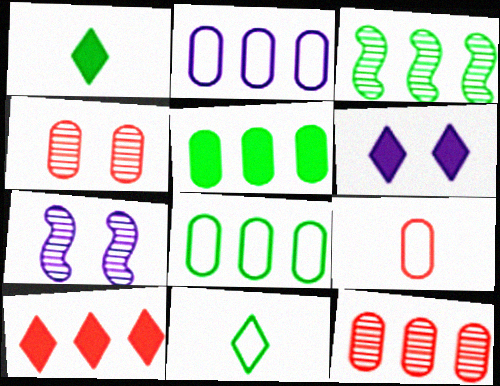[[1, 6, 10], 
[2, 3, 10], 
[2, 5, 12], 
[3, 6, 9]]